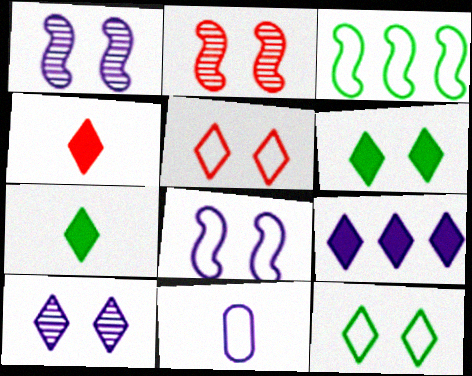[[1, 9, 11], 
[3, 5, 11], 
[4, 6, 9], 
[5, 6, 10]]